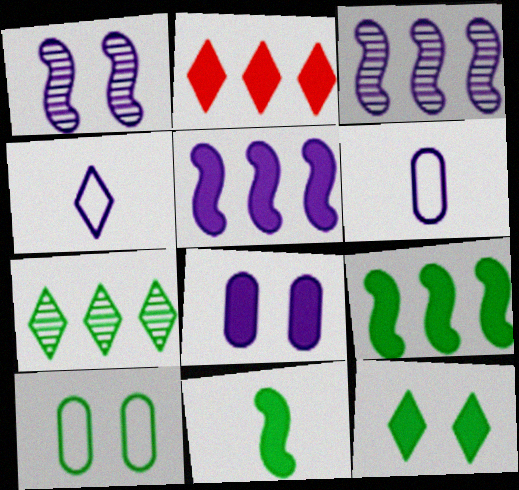[[2, 8, 11], 
[3, 4, 8], 
[7, 10, 11]]